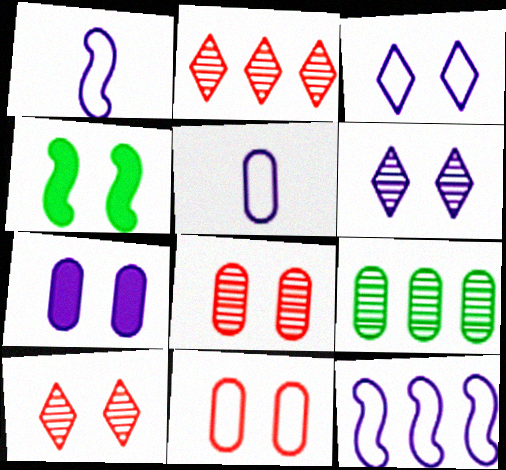[[2, 4, 5], 
[3, 4, 8], 
[3, 5, 12], 
[4, 6, 11]]